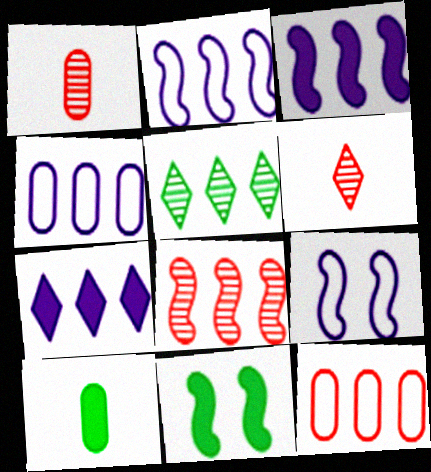[[3, 5, 12], 
[4, 6, 11]]